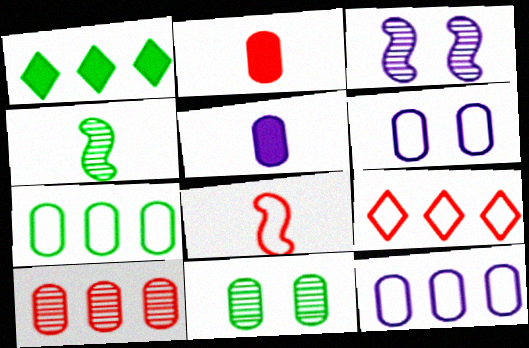[[2, 11, 12]]